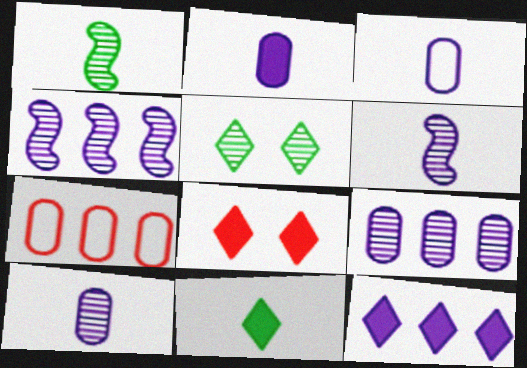[[2, 3, 10], 
[8, 11, 12]]